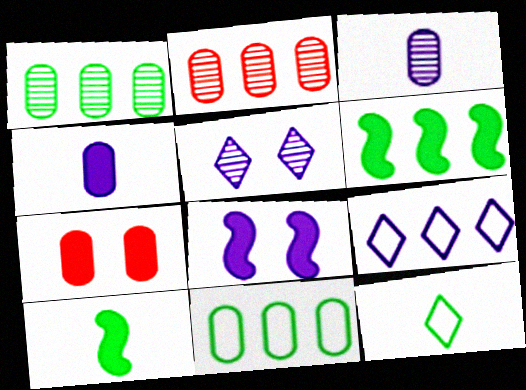[[2, 6, 9], 
[2, 8, 12], 
[3, 7, 11], 
[3, 8, 9]]